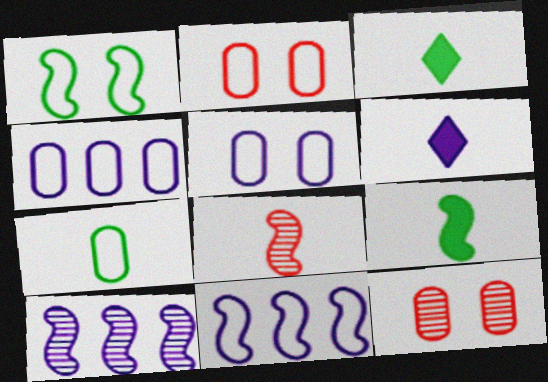[[2, 3, 10], 
[2, 4, 7], 
[3, 11, 12], 
[5, 6, 10], 
[6, 7, 8]]